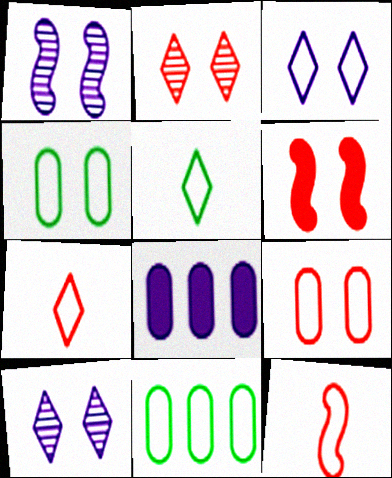[[2, 6, 9], 
[3, 11, 12], 
[4, 6, 10]]